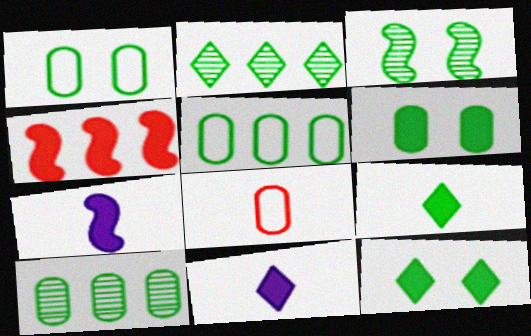[[1, 3, 12], 
[3, 5, 9], 
[4, 6, 11]]